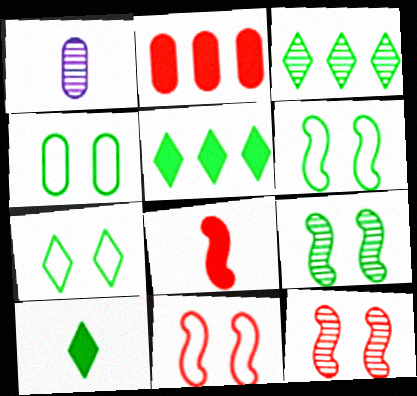[[1, 2, 4], 
[1, 3, 12], 
[1, 5, 11], 
[3, 7, 10], 
[4, 6, 7]]